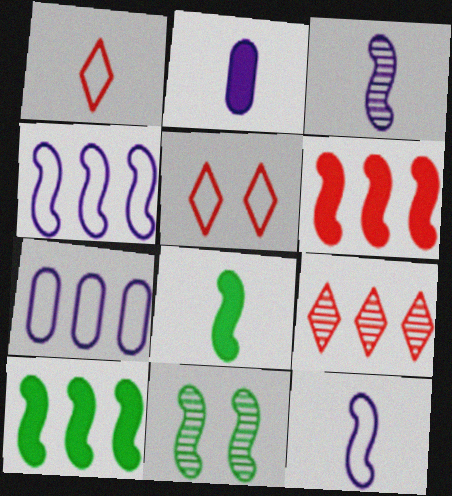[[6, 11, 12], 
[7, 9, 10]]